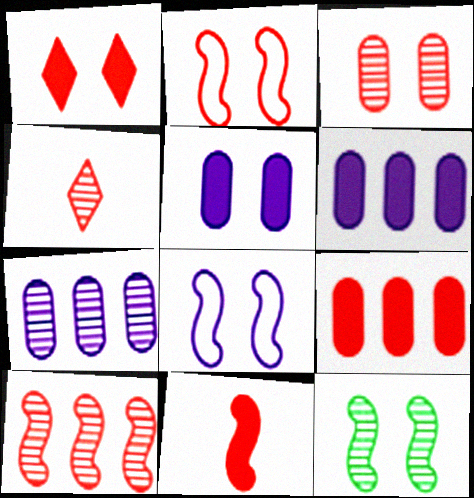[[1, 2, 3], 
[1, 9, 11], 
[2, 4, 9], 
[2, 10, 11], 
[3, 4, 10], 
[4, 7, 12]]